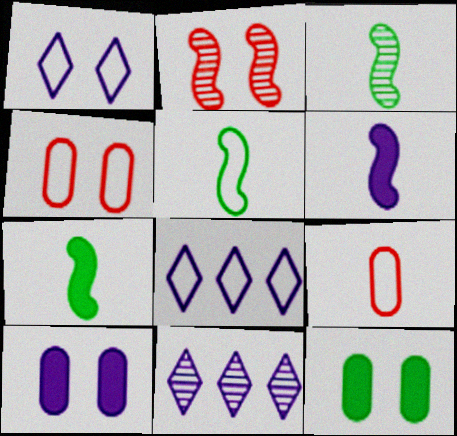[[1, 2, 12], 
[3, 5, 7], 
[4, 5, 8], 
[4, 7, 11]]